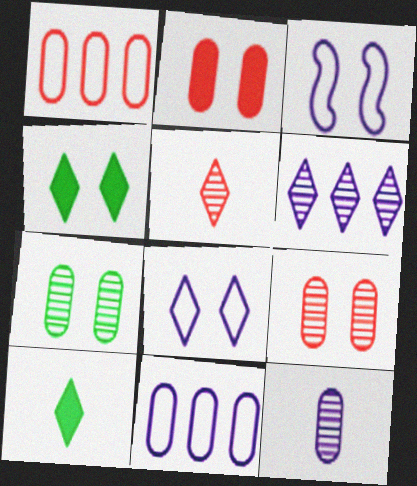[[3, 4, 9]]